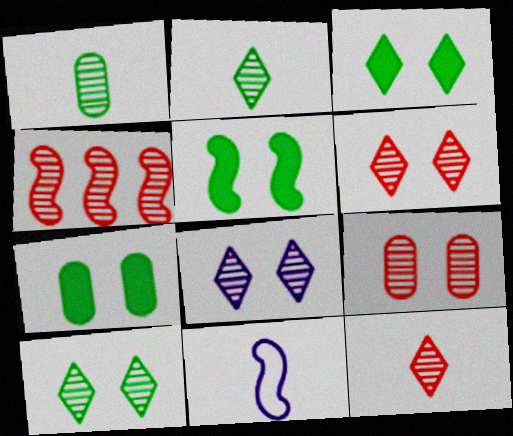[[1, 4, 8], 
[3, 5, 7], 
[4, 5, 11], 
[4, 9, 12], 
[6, 8, 10]]